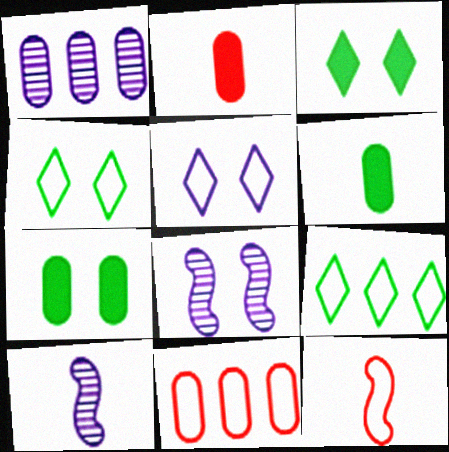[[1, 3, 12], 
[2, 8, 9], 
[3, 10, 11]]